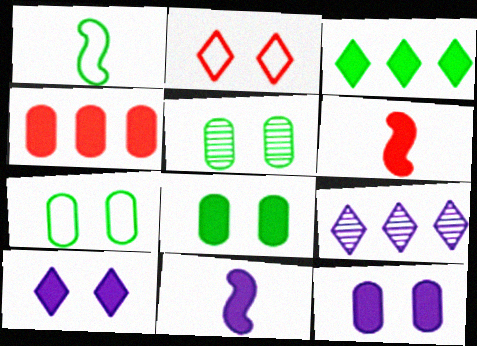[[1, 3, 5], 
[3, 6, 12], 
[5, 7, 8], 
[6, 7, 9]]